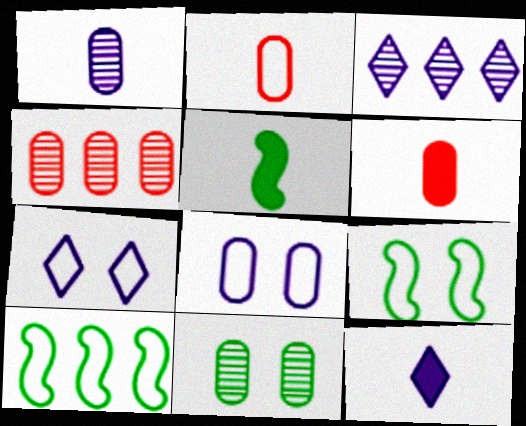[[1, 4, 11], 
[2, 7, 10], 
[3, 6, 9], 
[3, 7, 12], 
[4, 5, 7], 
[4, 9, 12], 
[5, 6, 12]]